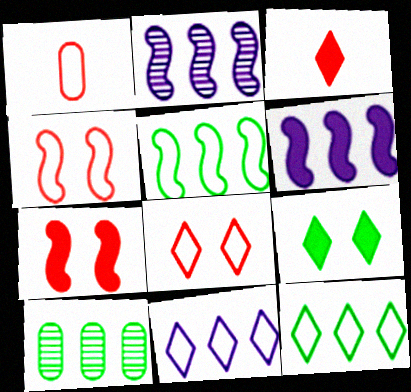[[1, 2, 9]]